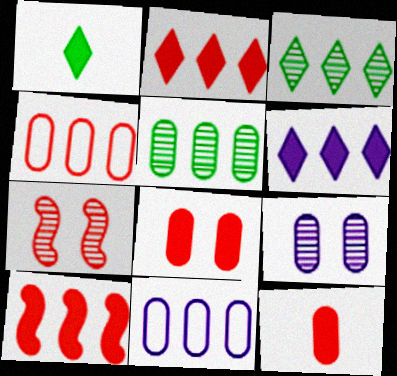[[1, 7, 11], 
[3, 10, 11]]